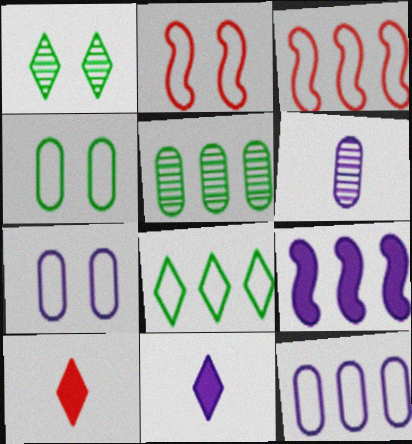[[2, 5, 11], 
[3, 8, 12]]